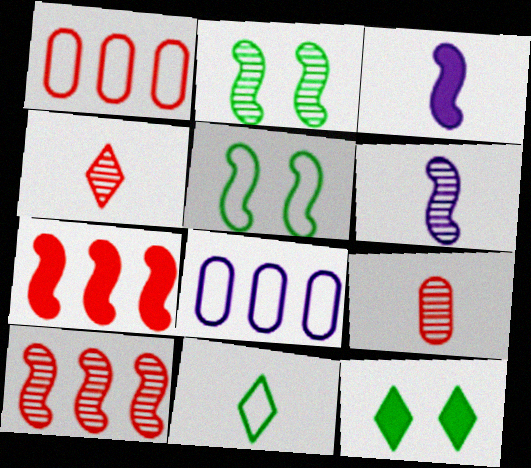[[1, 6, 12], 
[2, 6, 10], 
[3, 5, 10], 
[3, 9, 11], 
[5, 6, 7]]